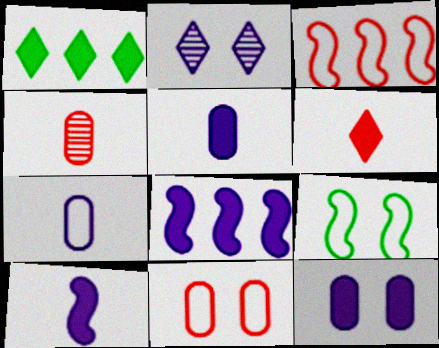[[2, 7, 8]]